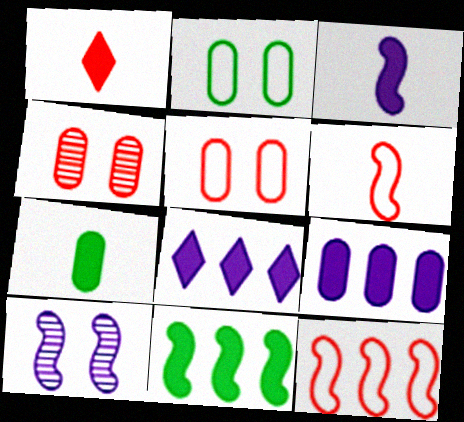[[1, 3, 7], 
[1, 4, 12], 
[6, 10, 11]]